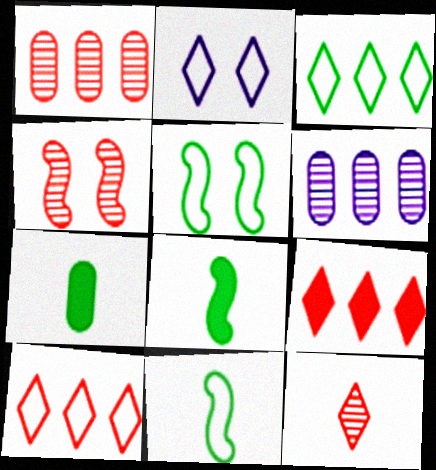[[1, 2, 8], 
[1, 4, 12]]